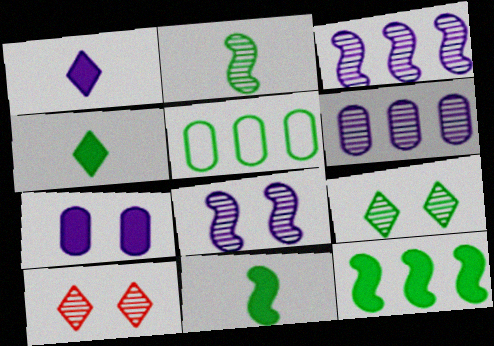[[2, 6, 10], 
[5, 9, 11]]